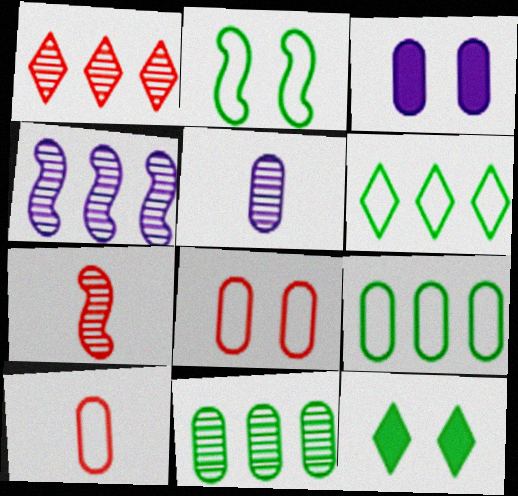[[1, 4, 11], 
[3, 6, 7], 
[3, 10, 11], 
[4, 10, 12]]